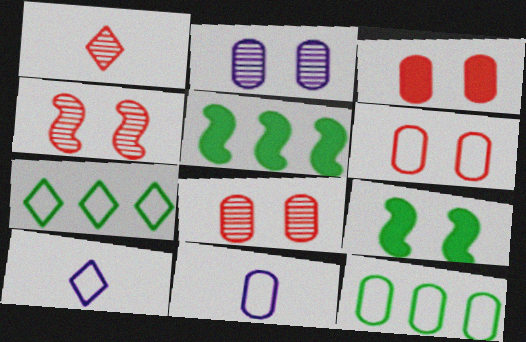[[3, 6, 8], 
[5, 8, 10], 
[6, 11, 12]]